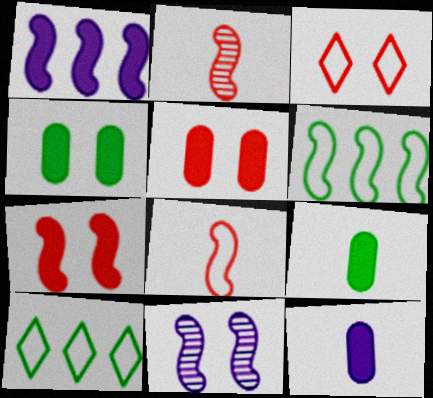[[3, 4, 11]]